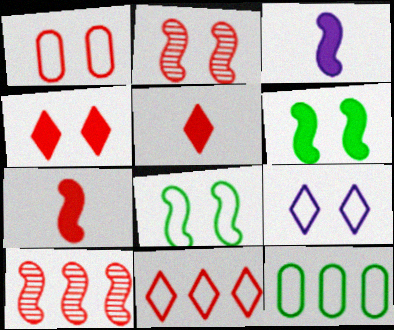[[1, 2, 4], 
[1, 5, 10], 
[1, 8, 9], 
[3, 8, 10]]